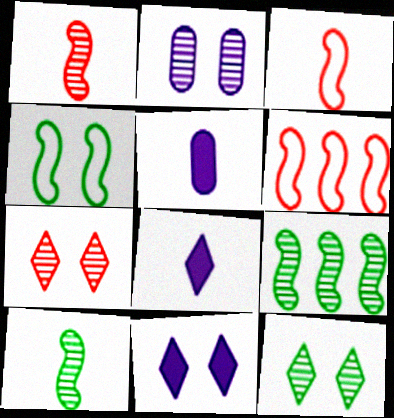[[5, 6, 12]]